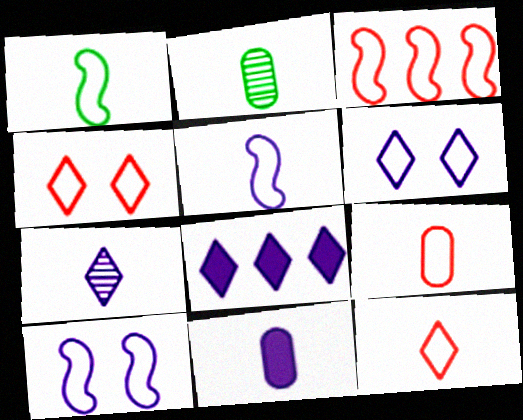[[1, 3, 10], 
[2, 9, 11], 
[3, 4, 9], 
[5, 7, 11], 
[6, 7, 8]]